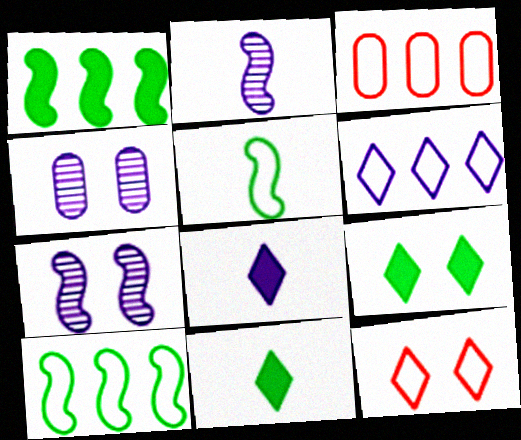[[2, 3, 9], 
[3, 6, 10], 
[3, 7, 11]]